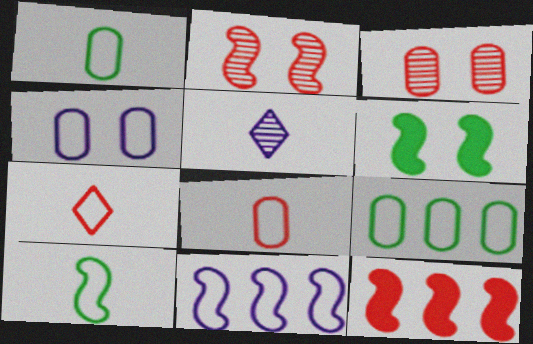[[3, 7, 12], 
[4, 8, 9]]